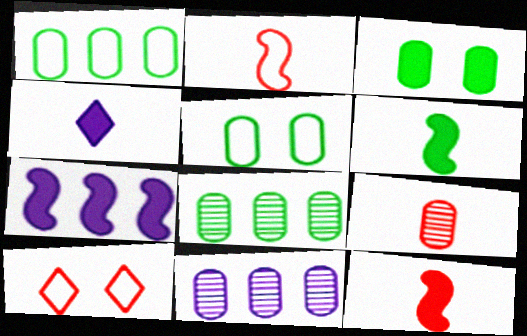[[6, 10, 11]]